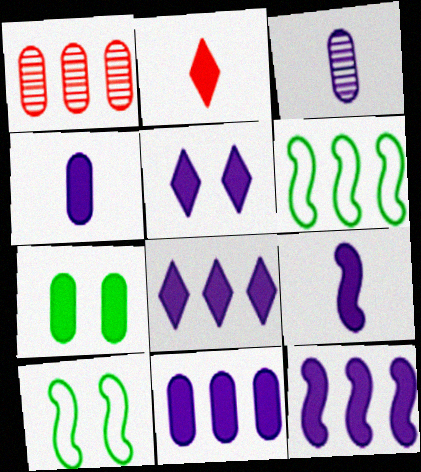[[1, 6, 8], 
[2, 7, 12], 
[4, 5, 12], 
[5, 9, 11], 
[8, 11, 12]]